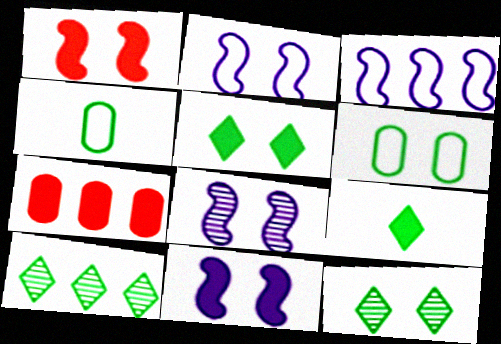[[2, 8, 11], 
[3, 7, 10], 
[7, 9, 11]]